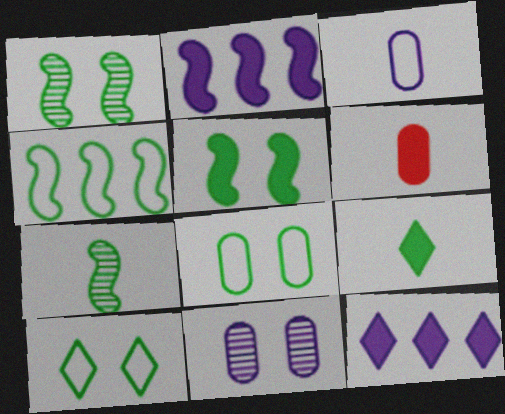[[4, 5, 7], 
[5, 6, 12]]